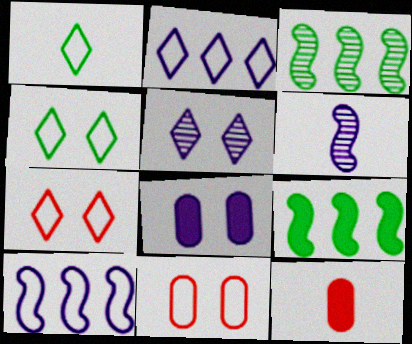[[1, 2, 7], 
[1, 6, 12], 
[1, 10, 11], 
[2, 6, 8]]